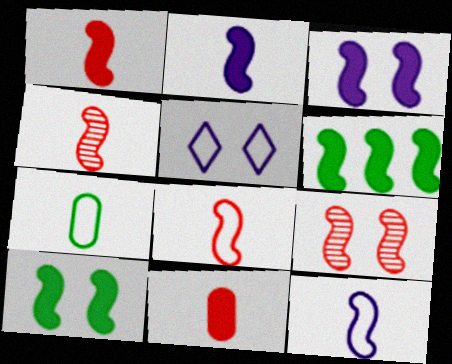[[1, 3, 6], 
[1, 4, 8], 
[6, 9, 12]]